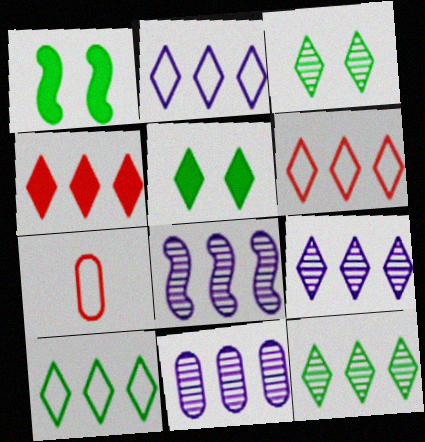[[1, 7, 9], 
[2, 4, 12], 
[2, 6, 10], 
[4, 9, 10], 
[5, 7, 8], 
[8, 9, 11]]